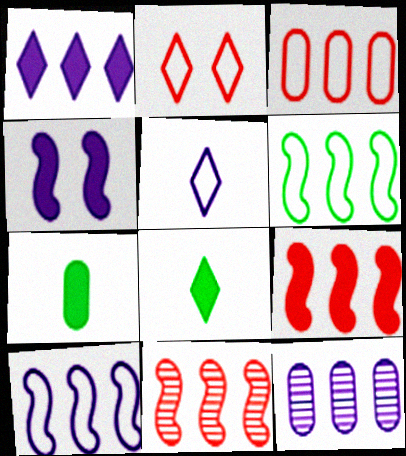[[1, 10, 12], 
[4, 5, 12]]